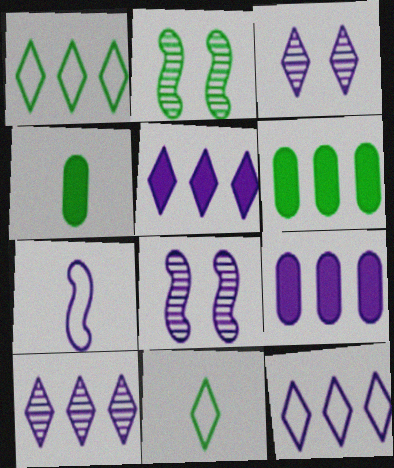[[1, 2, 4], 
[2, 6, 11], 
[3, 7, 9], 
[5, 10, 12]]